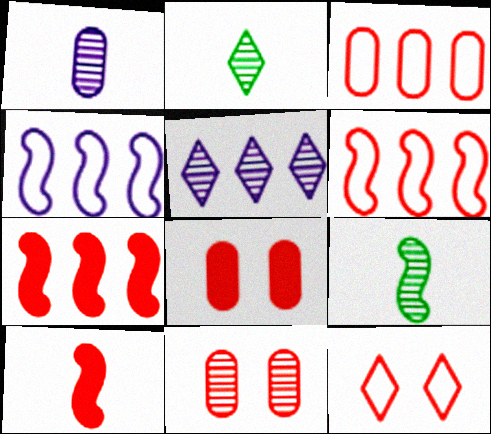[[2, 4, 8], 
[5, 9, 11]]